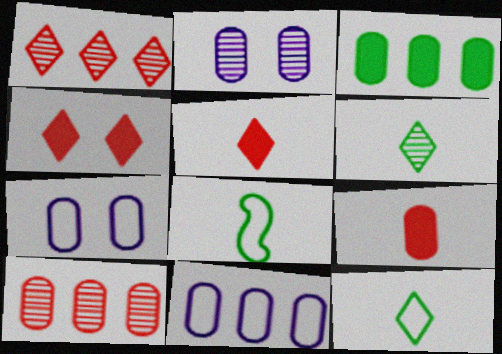[[3, 10, 11]]